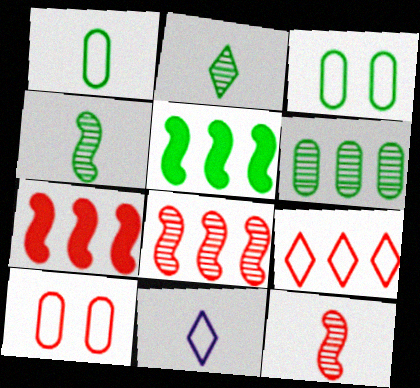[[2, 3, 5]]